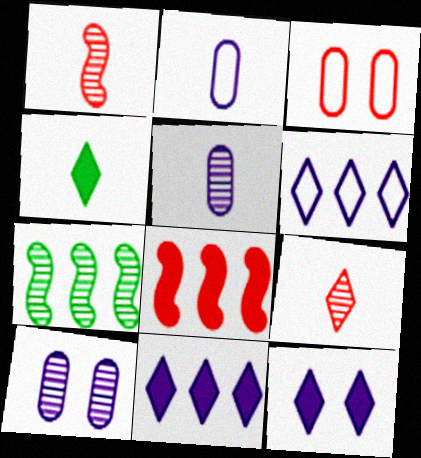[[1, 2, 4], 
[3, 8, 9], 
[7, 9, 10]]